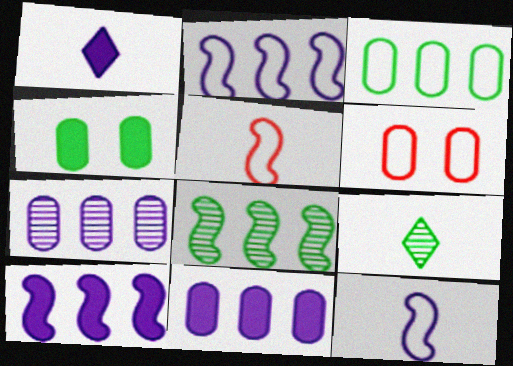[[1, 6, 8], 
[6, 9, 10]]